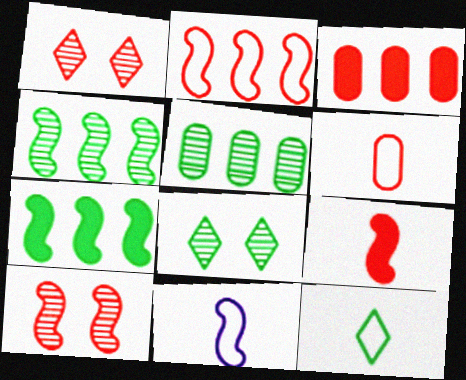[[2, 9, 10], 
[3, 8, 11], 
[6, 11, 12], 
[7, 10, 11]]